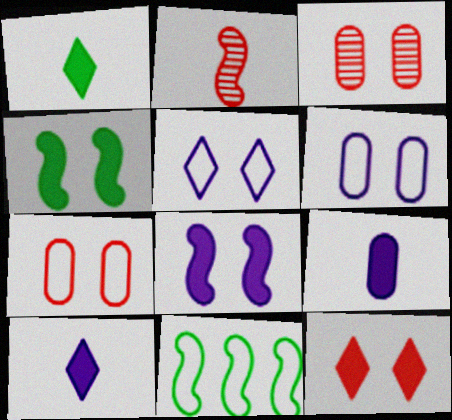[[2, 8, 11], 
[3, 4, 5], 
[3, 10, 11]]